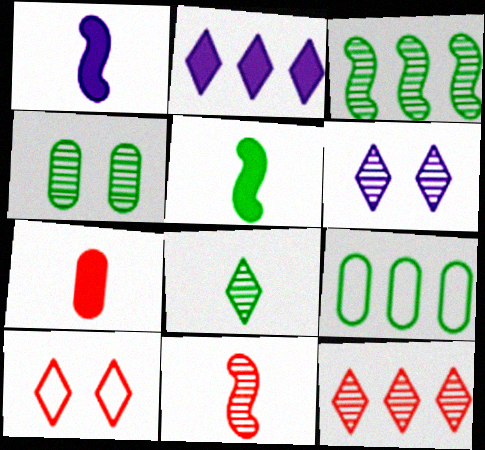[[2, 8, 10], 
[3, 4, 8], 
[6, 8, 12]]